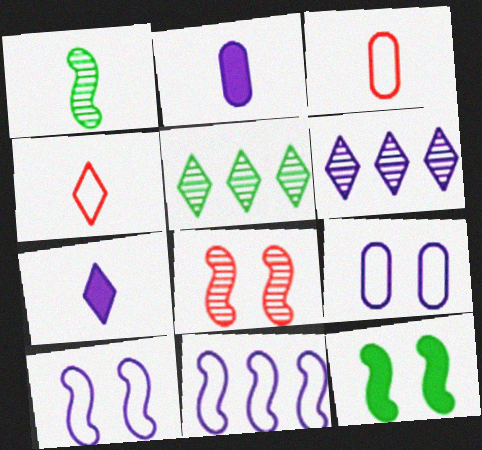[[1, 2, 4], 
[1, 3, 7], 
[2, 6, 10], 
[3, 6, 12], 
[8, 10, 12]]